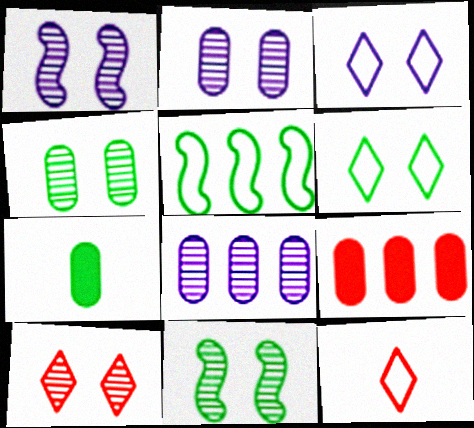[[1, 4, 10], 
[2, 10, 11]]